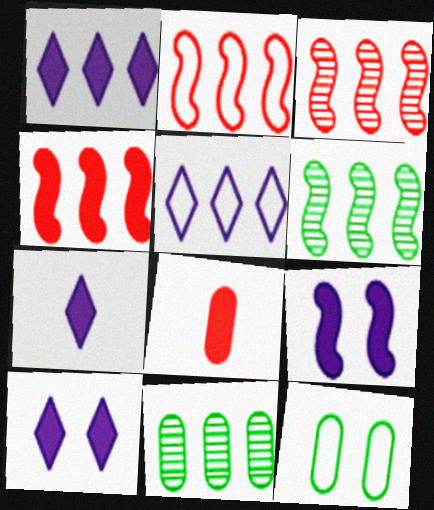[[1, 2, 11], 
[1, 7, 10], 
[2, 3, 4], 
[3, 7, 12], 
[4, 5, 11]]